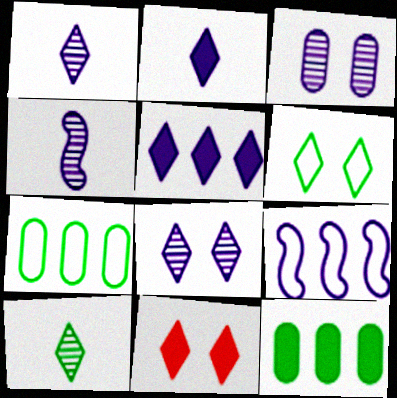[[2, 3, 9], 
[4, 7, 11], 
[6, 8, 11]]